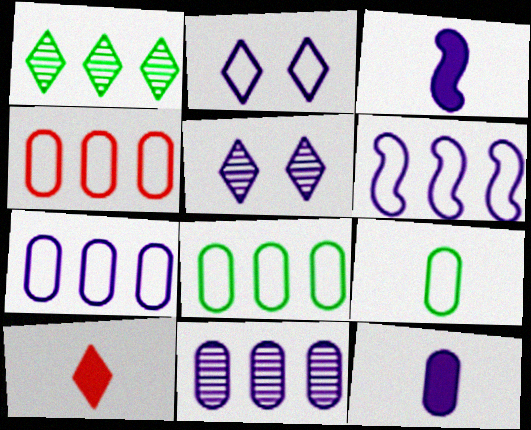[[1, 2, 10], 
[2, 3, 11], 
[3, 5, 7], 
[4, 7, 8], 
[5, 6, 12]]